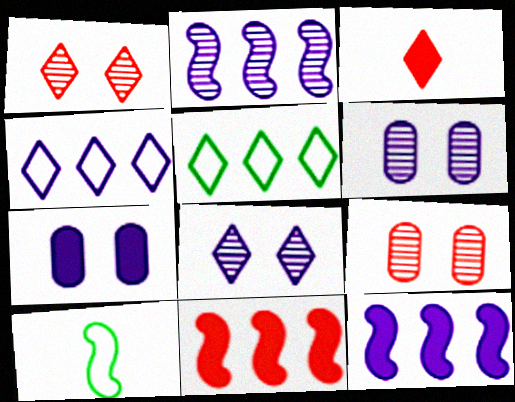[[3, 5, 8]]